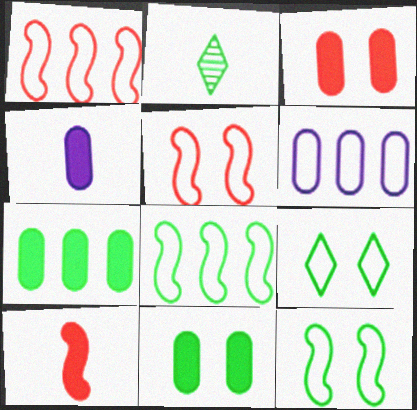[[2, 7, 12], 
[2, 8, 11], 
[3, 4, 7]]